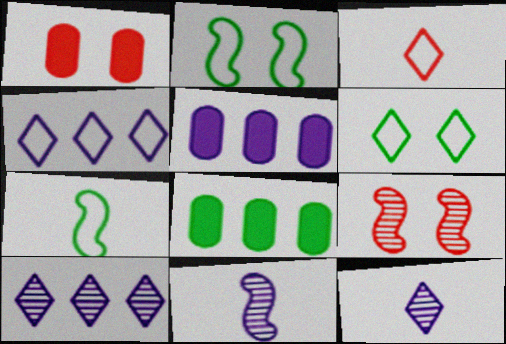[[1, 7, 10], 
[3, 4, 6]]